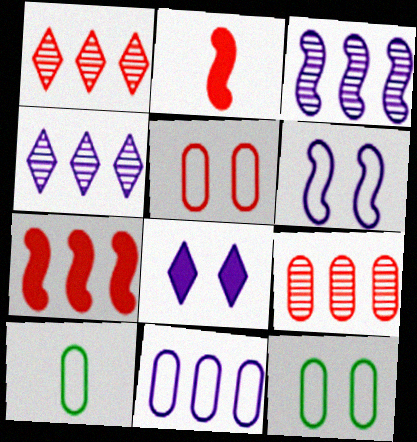[[1, 2, 5], 
[2, 4, 12], 
[5, 10, 11]]